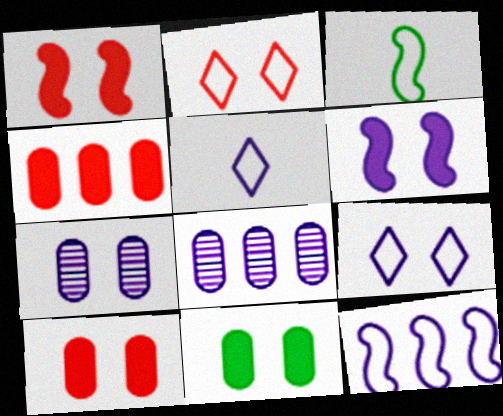[[5, 6, 8], 
[6, 7, 9]]